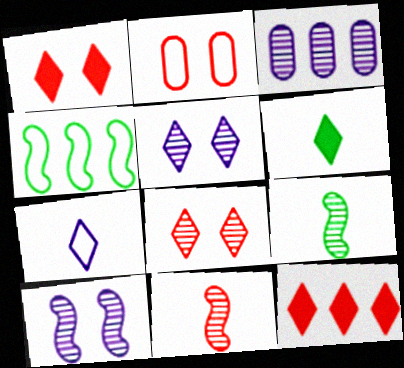[[2, 4, 7], 
[2, 11, 12], 
[3, 4, 12], 
[3, 8, 9]]